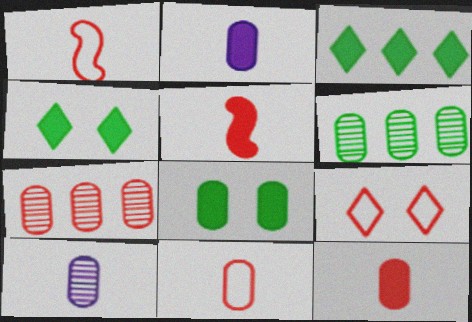[[5, 7, 9]]